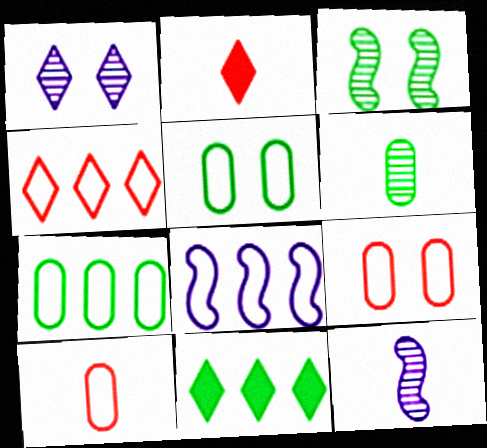[[4, 7, 8], 
[9, 11, 12]]